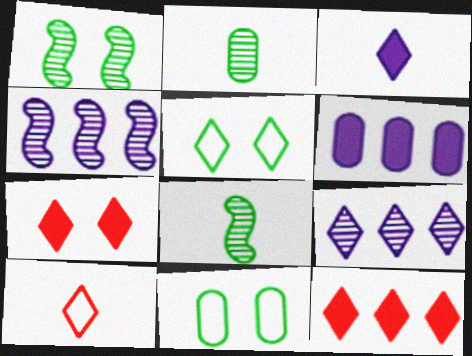[[1, 6, 10]]